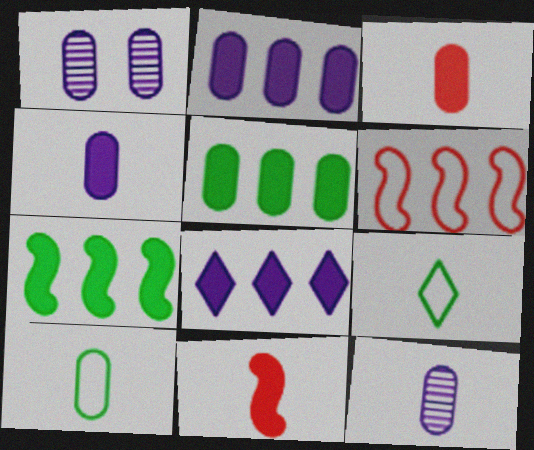[[3, 10, 12], 
[9, 11, 12]]